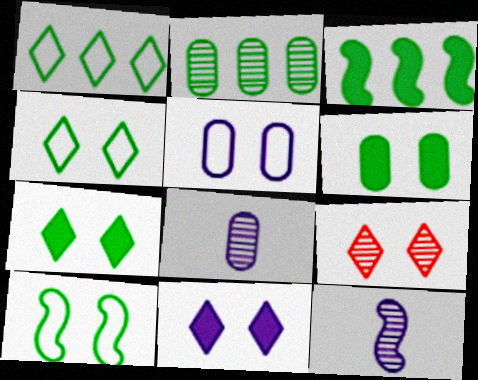[[1, 2, 3], 
[2, 9, 12], 
[4, 9, 11]]